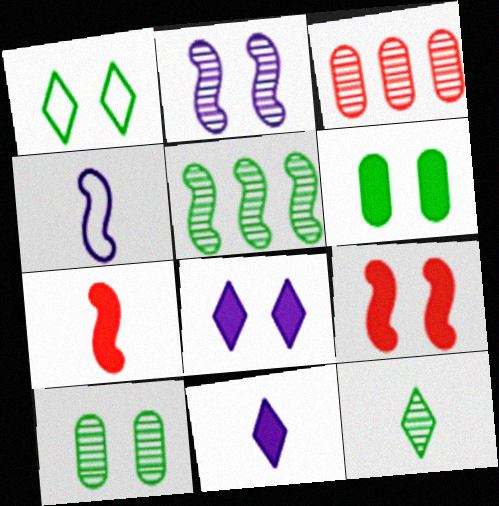[[2, 3, 12], 
[4, 5, 9], 
[5, 10, 12], 
[6, 8, 9]]